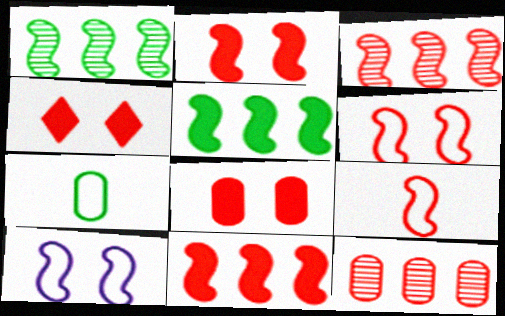[[2, 3, 9], 
[2, 4, 8], 
[4, 9, 12]]